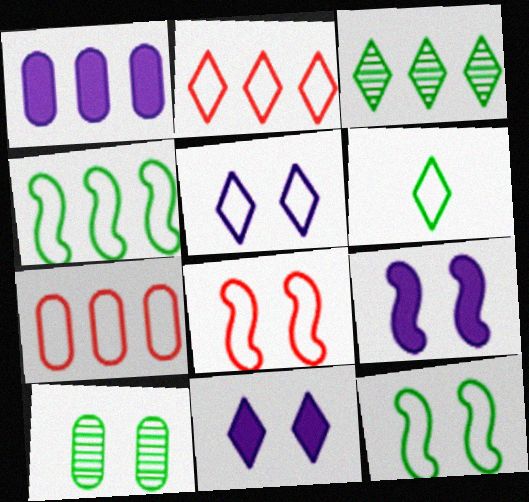[[2, 5, 6], 
[8, 10, 11]]